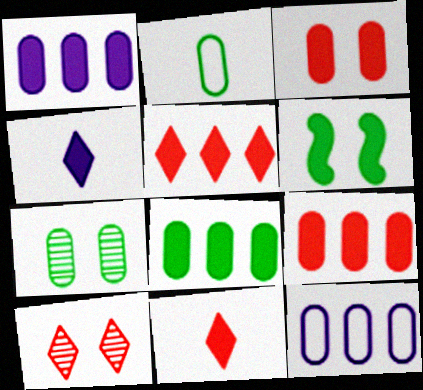[[1, 6, 11], 
[1, 8, 9], 
[2, 7, 8], 
[4, 6, 9]]